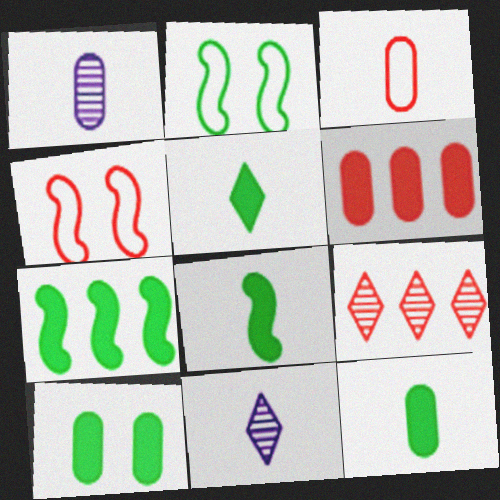[[1, 3, 12], 
[2, 6, 11], 
[3, 8, 11], 
[5, 7, 10], 
[5, 8, 12]]